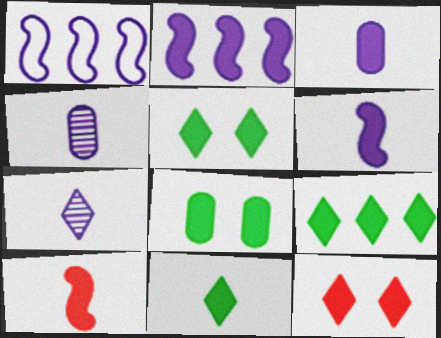[[3, 10, 11], 
[5, 9, 11]]